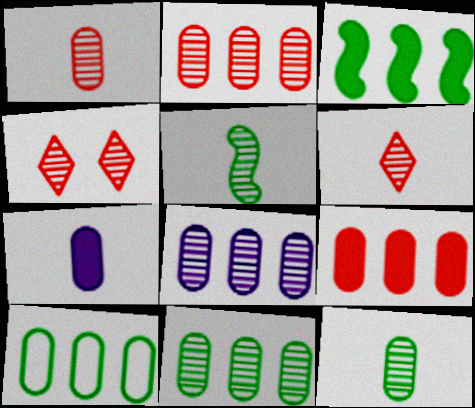[[2, 8, 11], 
[4, 5, 8], 
[8, 9, 10]]